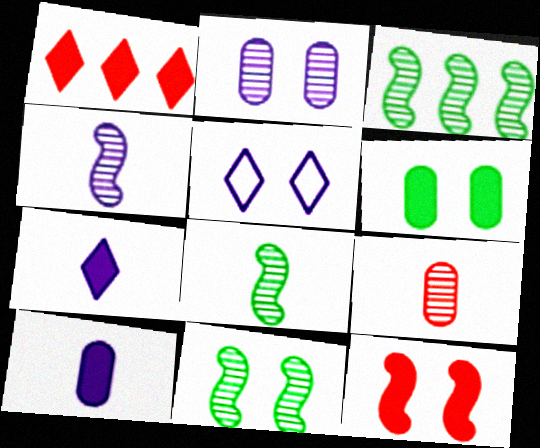[[3, 8, 11]]